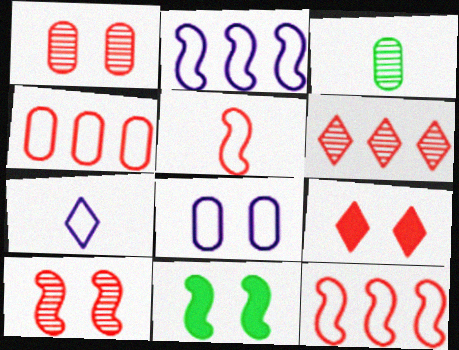[[2, 3, 9], 
[2, 7, 8]]